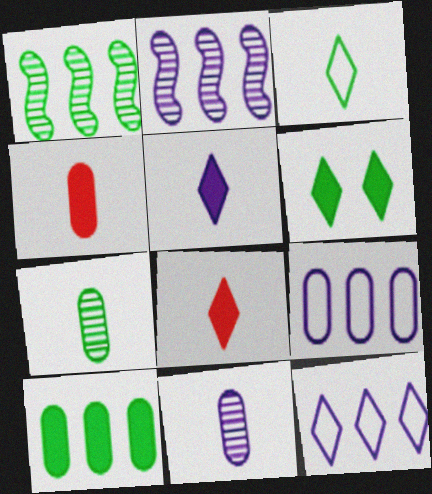[]